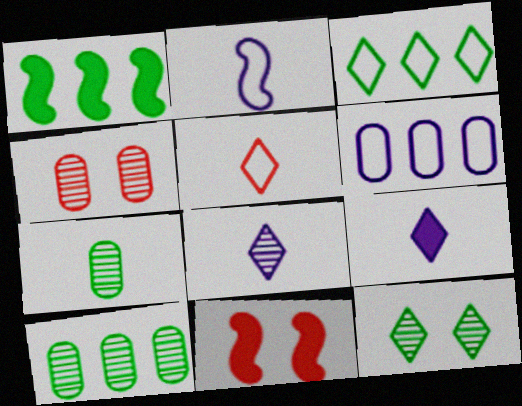[[1, 3, 10]]